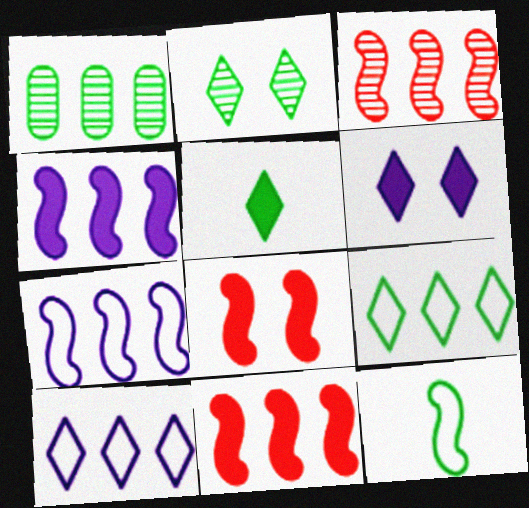[[1, 10, 11], 
[2, 5, 9]]